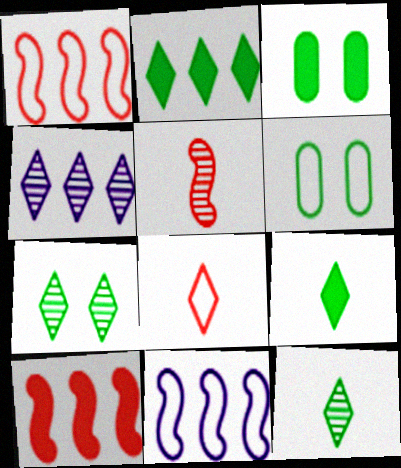[[6, 8, 11]]